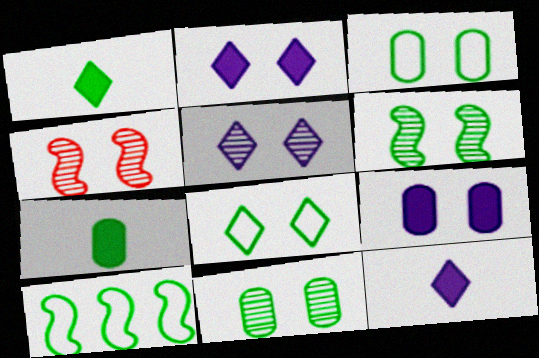[[1, 10, 11], 
[2, 3, 4], 
[4, 5, 11], 
[4, 8, 9]]